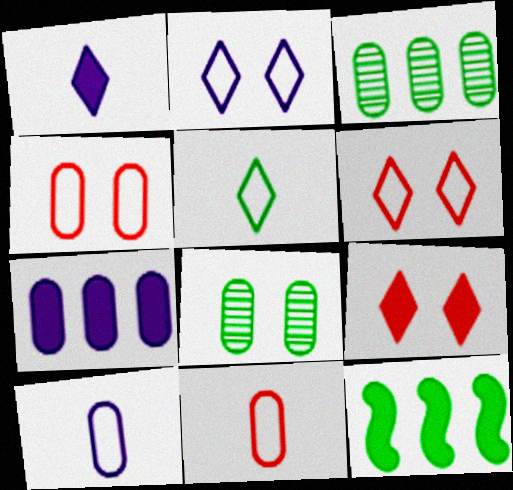[[5, 8, 12], 
[7, 8, 11]]